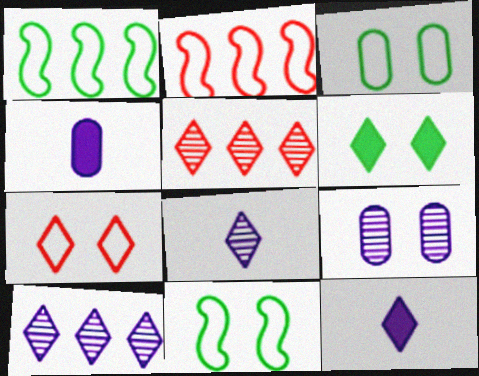[[4, 5, 11]]